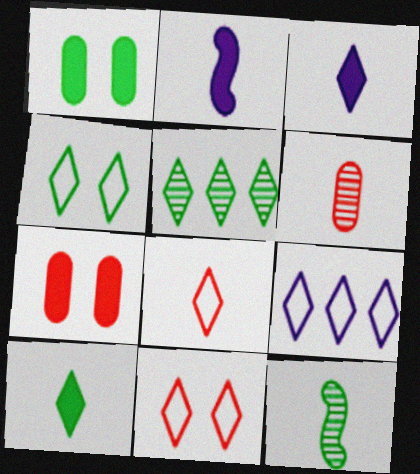[[3, 5, 11], 
[4, 5, 10], 
[4, 8, 9], 
[7, 9, 12]]